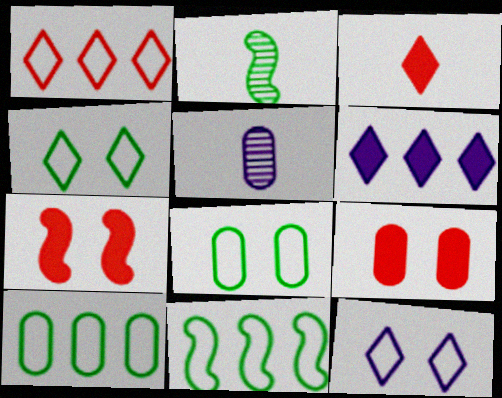[[5, 9, 10]]